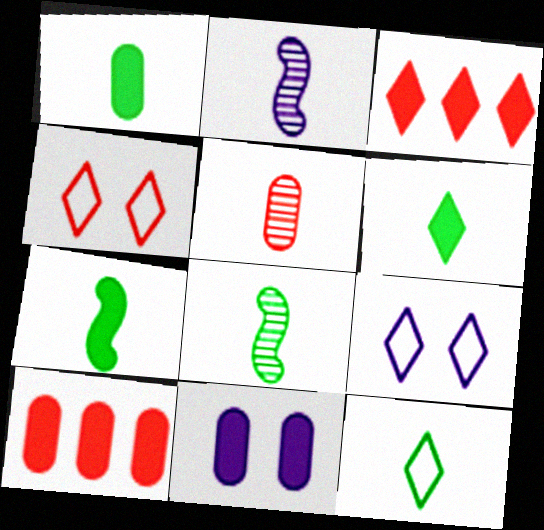[[1, 6, 7], 
[1, 8, 12], 
[1, 10, 11], 
[3, 7, 11], 
[8, 9, 10]]